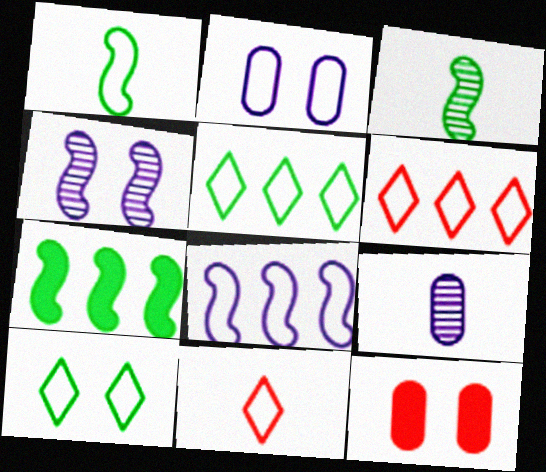[[1, 2, 6], 
[4, 10, 12]]